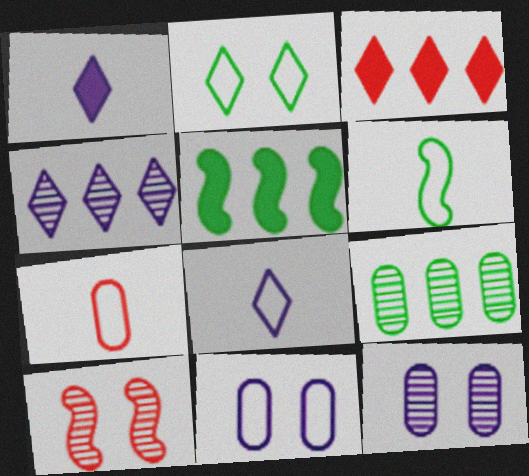[[3, 6, 12], 
[3, 7, 10], 
[6, 7, 8]]